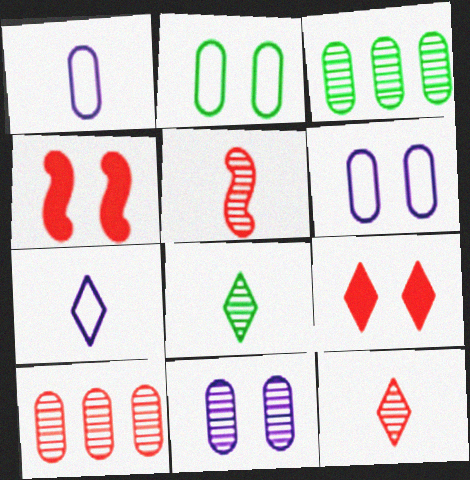[[3, 4, 7]]